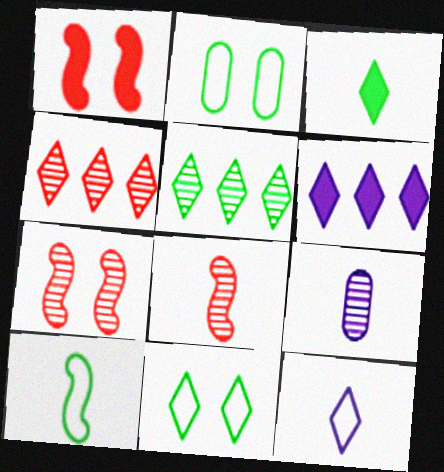[[2, 6, 8], 
[3, 5, 11], 
[5, 7, 9]]